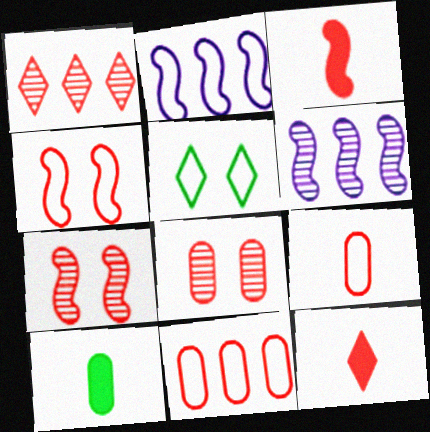[[2, 5, 9], 
[7, 11, 12]]